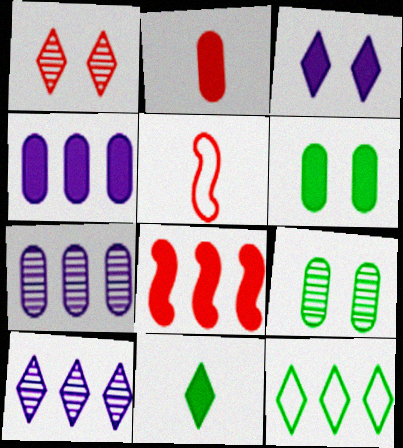[[2, 4, 6], 
[5, 6, 10], 
[7, 8, 12]]